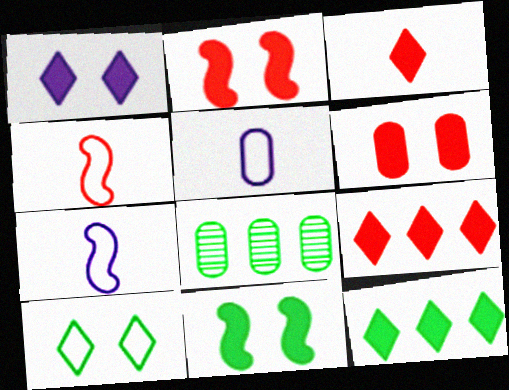[[1, 3, 12], 
[1, 4, 8], 
[1, 6, 11], 
[5, 6, 8]]